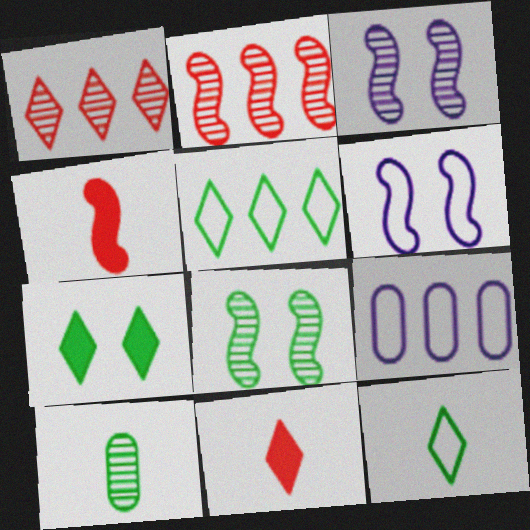[[1, 3, 10], 
[8, 9, 11]]